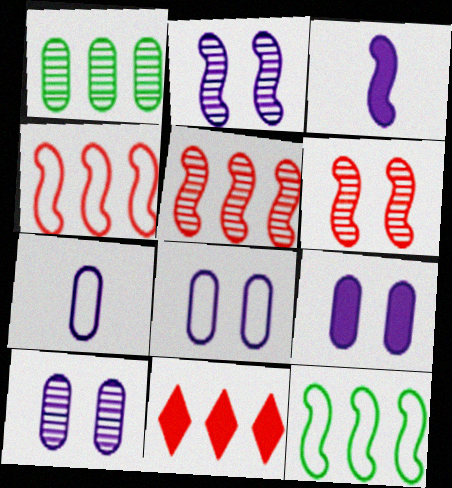[[3, 6, 12], 
[8, 9, 10]]